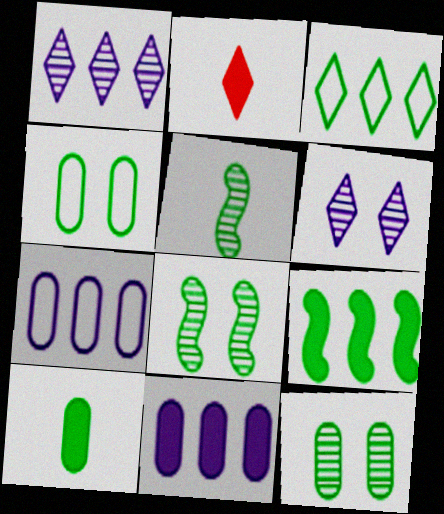[[2, 3, 6], 
[2, 7, 8], 
[3, 8, 10]]